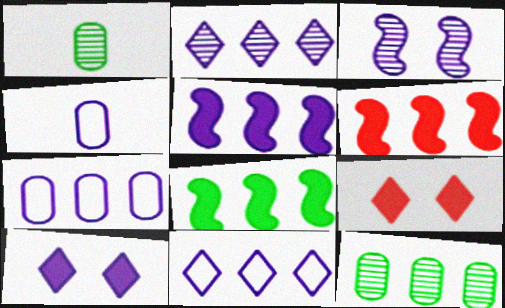[[2, 5, 7], 
[5, 6, 8], 
[6, 11, 12]]